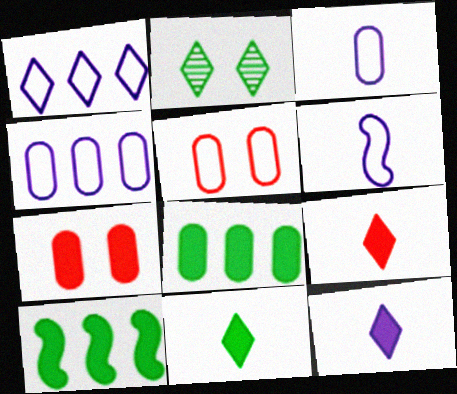[[1, 2, 9], 
[7, 10, 12], 
[9, 11, 12]]